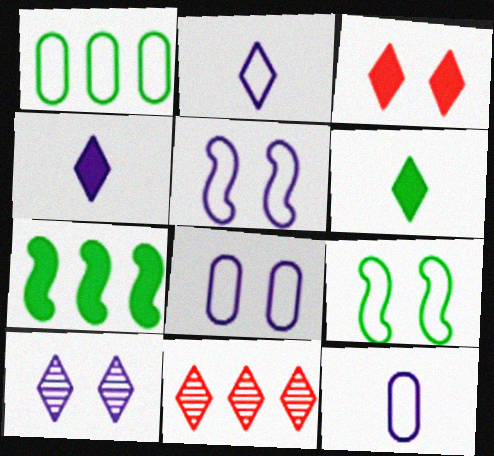[]